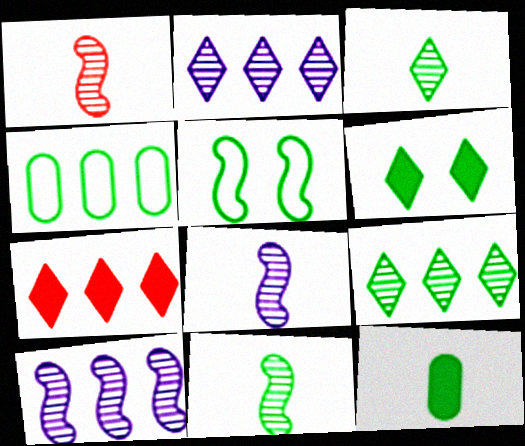[[1, 8, 11], 
[4, 6, 11], 
[4, 7, 10], 
[5, 9, 12]]